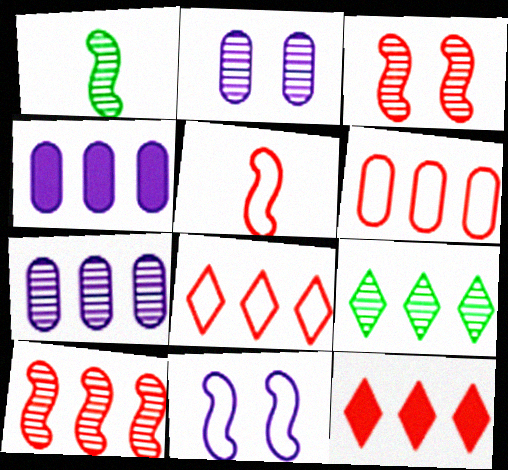[[6, 10, 12], 
[7, 9, 10]]